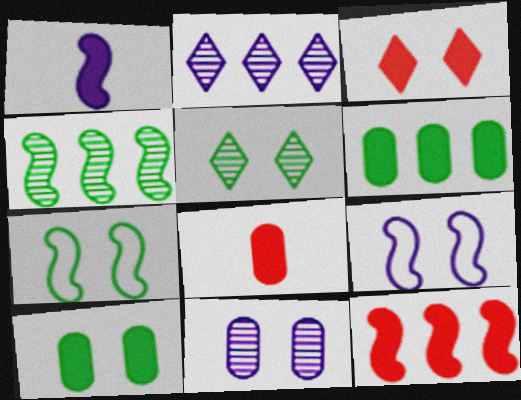[[1, 3, 6], 
[2, 7, 8], 
[3, 7, 11], 
[3, 8, 12], 
[5, 7, 10]]